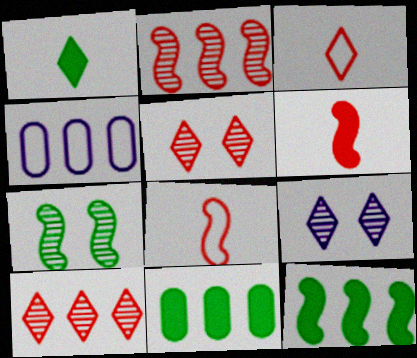[[4, 10, 12], 
[8, 9, 11]]